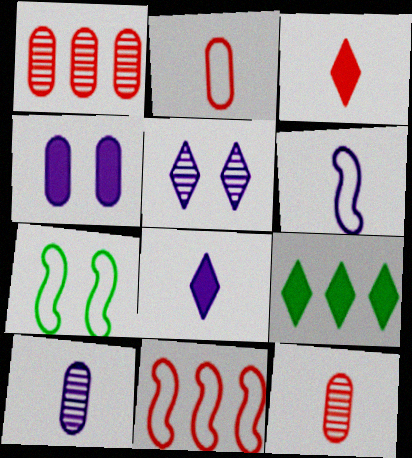[[1, 7, 8], 
[6, 7, 11], 
[6, 8, 10]]